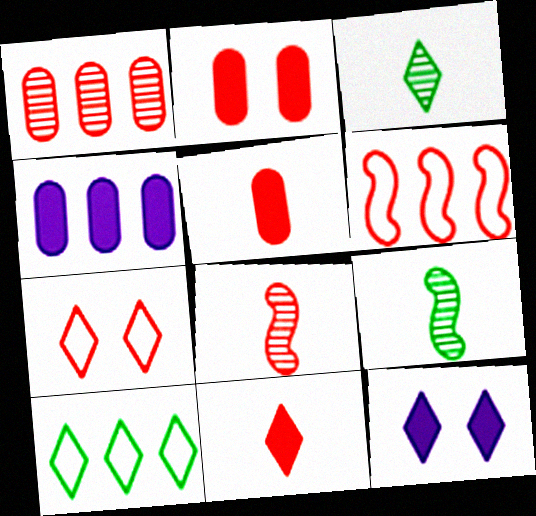[[4, 7, 9]]